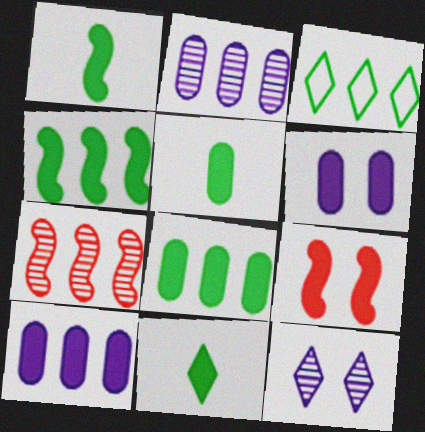[[1, 5, 11], 
[3, 7, 10], 
[9, 10, 11]]